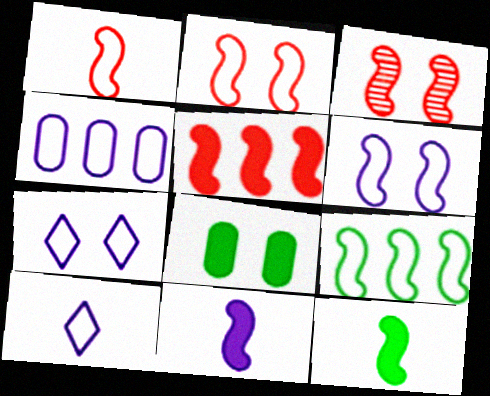[[1, 3, 5], 
[1, 6, 9], 
[3, 7, 8], 
[3, 9, 11], 
[4, 6, 10]]